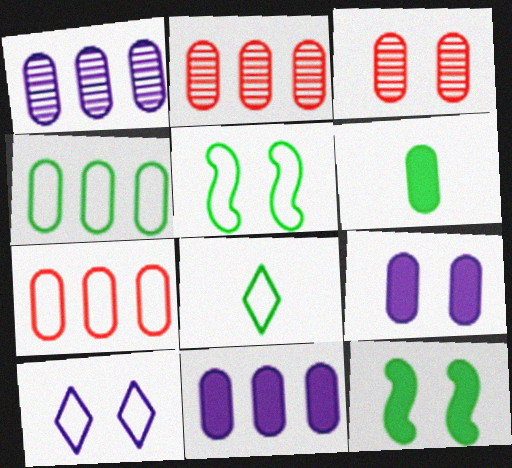[[2, 4, 11], 
[3, 10, 12], 
[4, 5, 8]]